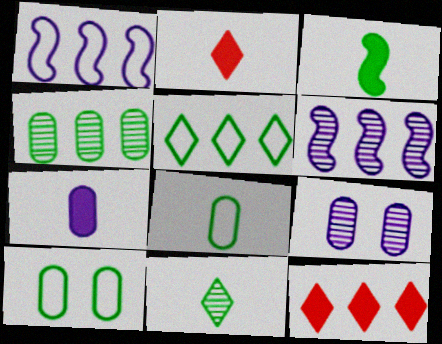[[1, 4, 12], 
[2, 3, 7], 
[2, 6, 10], 
[3, 8, 11]]